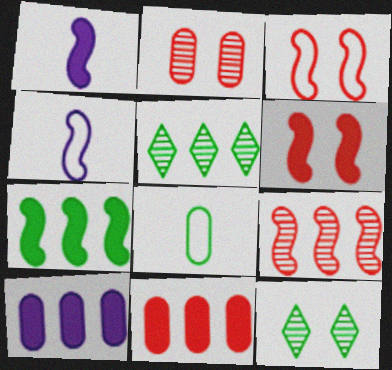[[1, 6, 7], 
[2, 8, 10], 
[4, 11, 12], 
[7, 8, 12]]